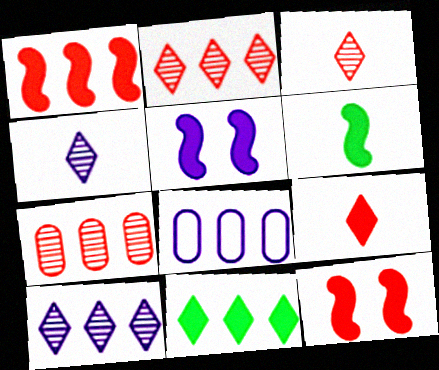[[1, 5, 6], 
[4, 5, 8]]